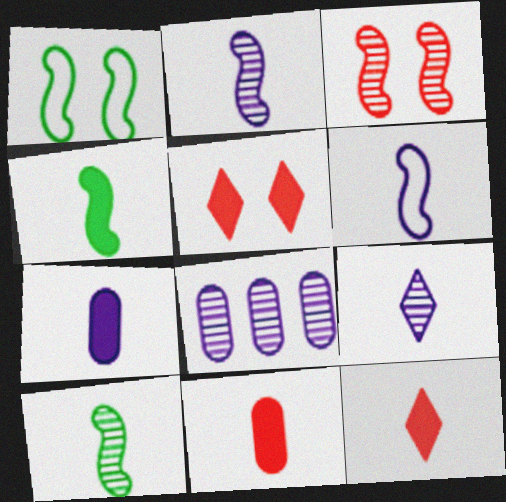[[1, 8, 12], 
[4, 7, 12], 
[6, 7, 9]]